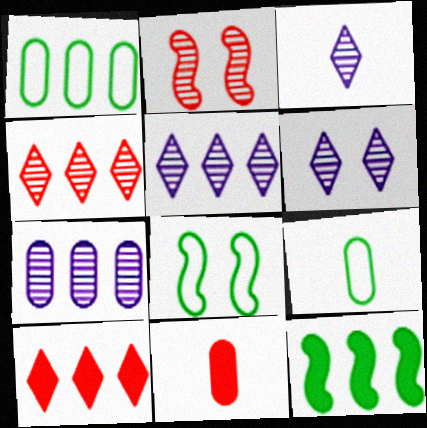[[3, 5, 6], 
[5, 8, 11]]